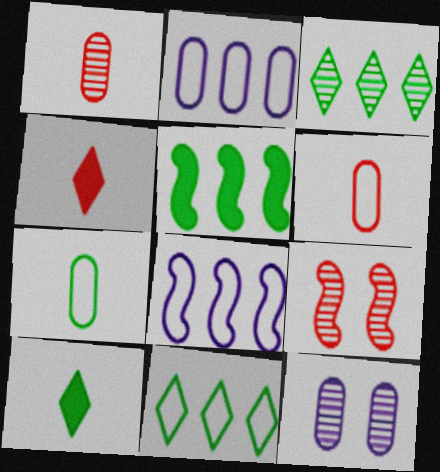[[2, 9, 10]]